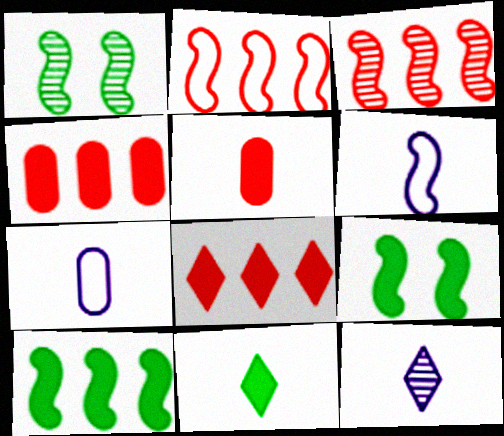[[1, 7, 8], 
[3, 6, 9]]